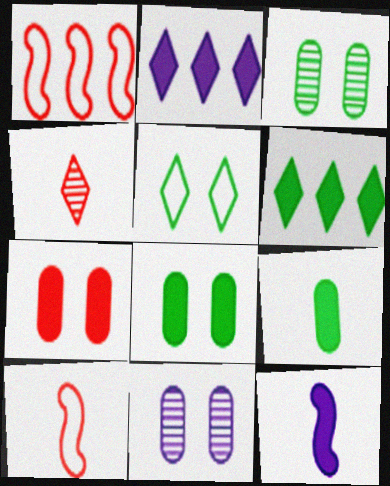[[1, 4, 7], 
[2, 3, 10], 
[2, 4, 5], 
[6, 7, 12], 
[6, 10, 11]]